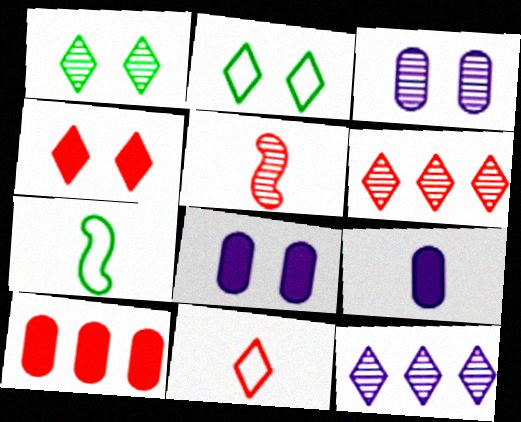[[4, 6, 11], 
[6, 7, 8]]